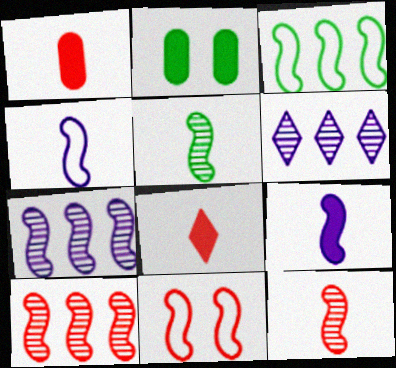[[3, 4, 11]]